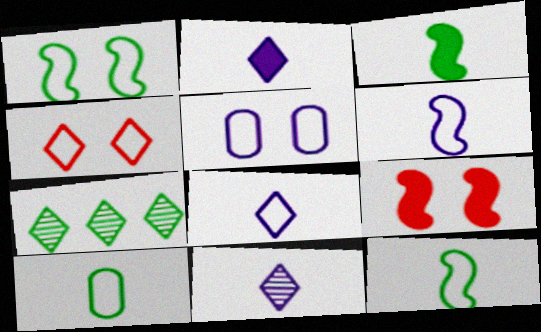[[1, 4, 5], 
[2, 4, 7], 
[2, 8, 11]]